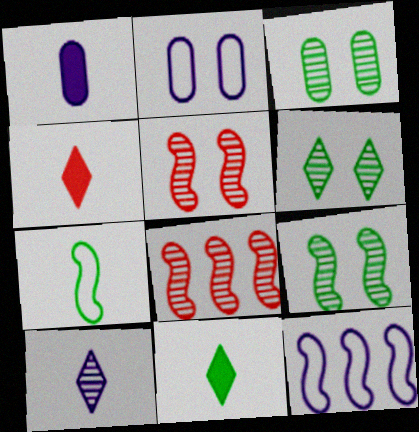[[2, 8, 11], 
[3, 4, 12], 
[3, 6, 9], 
[3, 8, 10]]